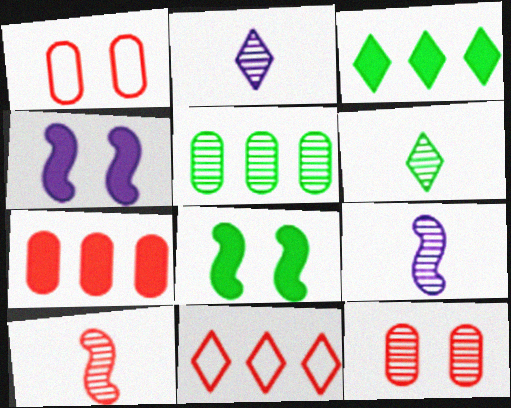[[1, 3, 9]]